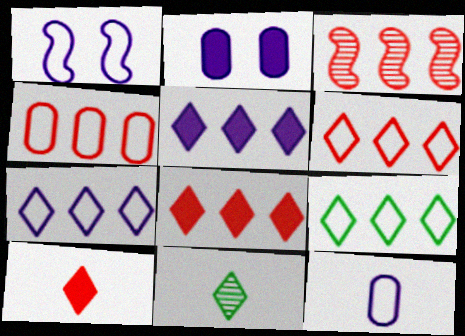[[1, 7, 12], 
[3, 4, 8], 
[6, 7, 9]]